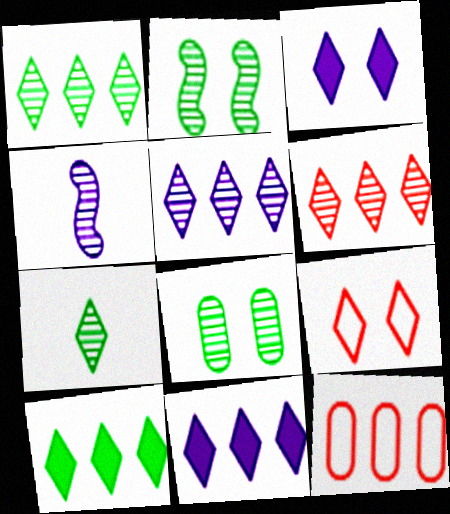[[1, 5, 6], 
[4, 6, 8], 
[7, 9, 11]]